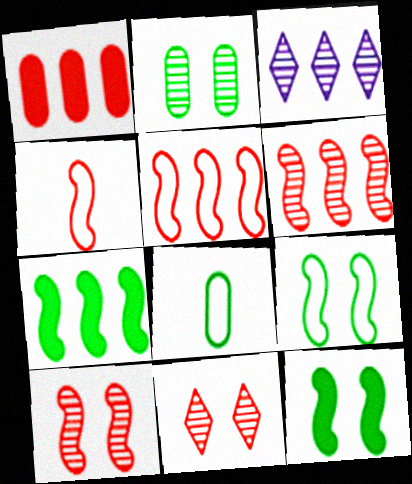[[1, 4, 11]]